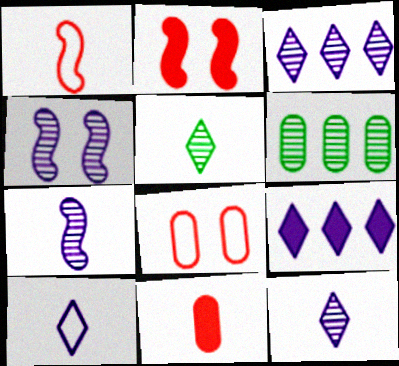[[2, 6, 10]]